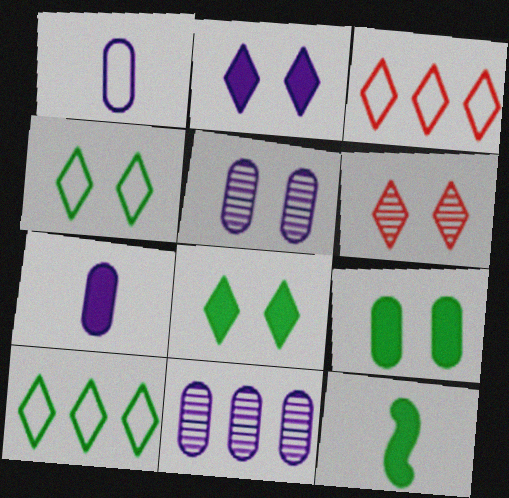[[2, 4, 6], 
[3, 5, 12]]